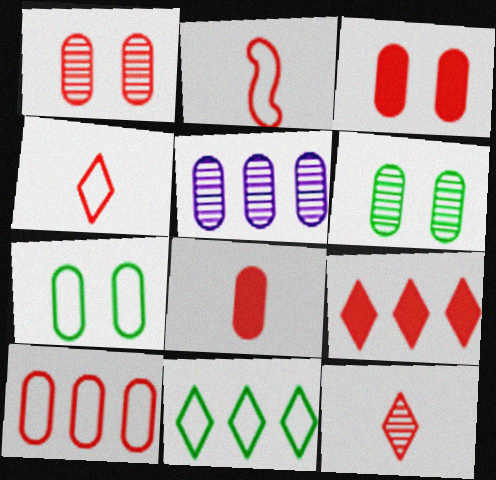[[1, 2, 9], 
[1, 8, 10], 
[2, 8, 12], 
[5, 7, 8]]